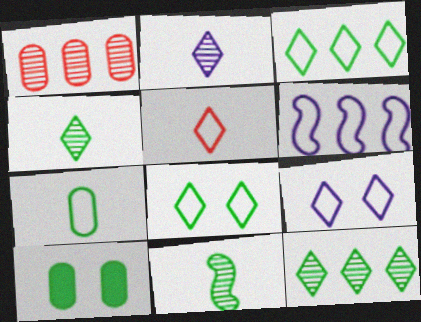[[3, 5, 9], 
[3, 10, 11]]